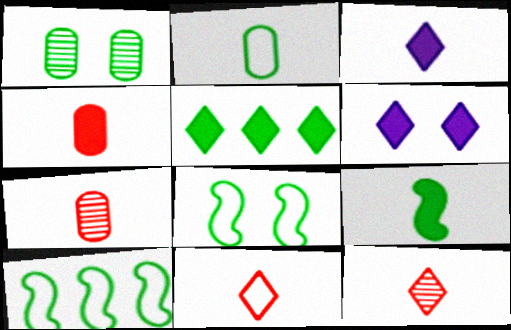[[3, 4, 9], 
[6, 7, 10]]